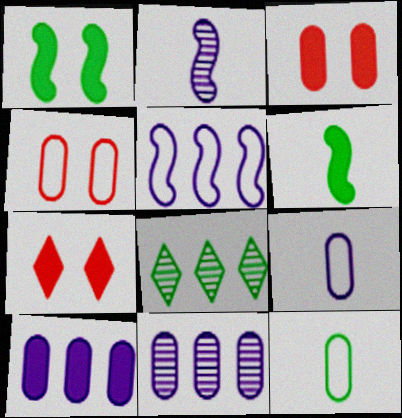[[1, 8, 12], 
[3, 11, 12], 
[6, 7, 10]]